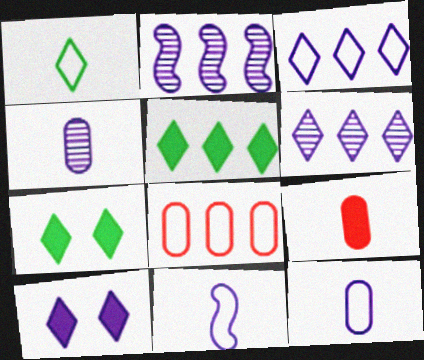[[2, 5, 8], 
[2, 10, 12]]